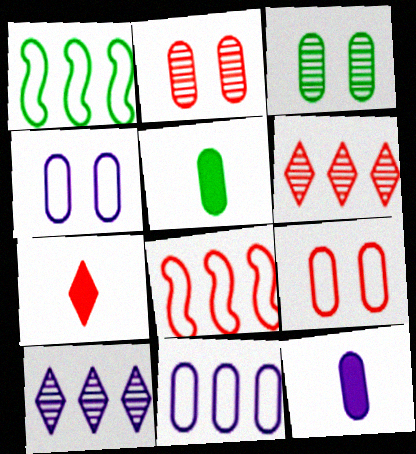[[2, 5, 11], 
[2, 7, 8]]